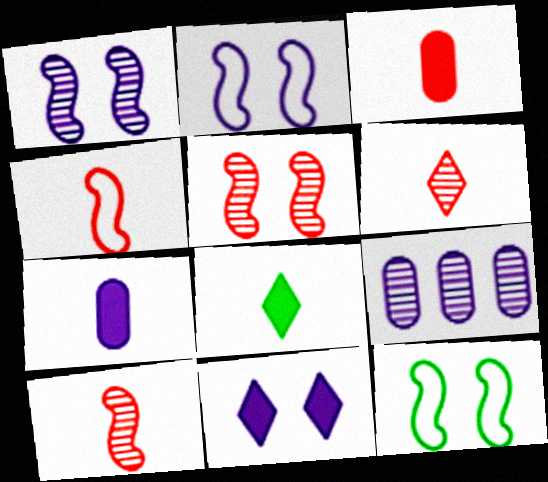[[3, 4, 6]]